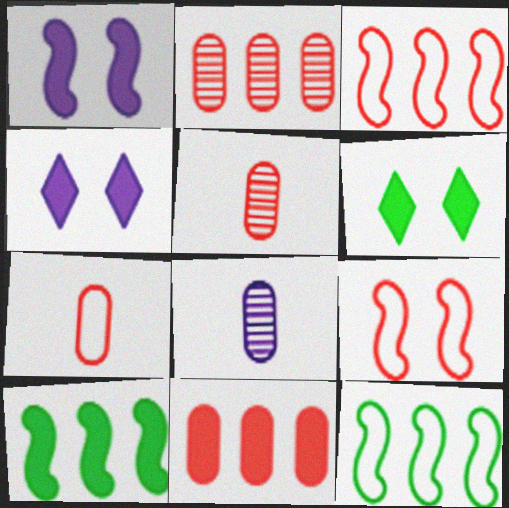[[3, 6, 8], 
[4, 5, 12]]